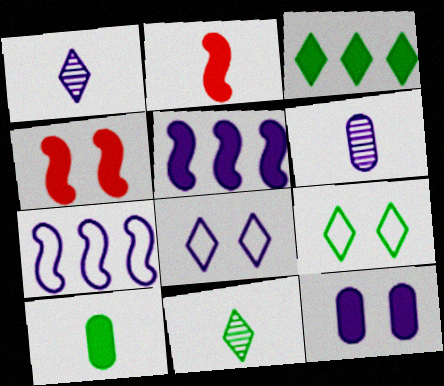[[1, 7, 12], 
[2, 3, 12], 
[3, 9, 11], 
[5, 6, 8]]